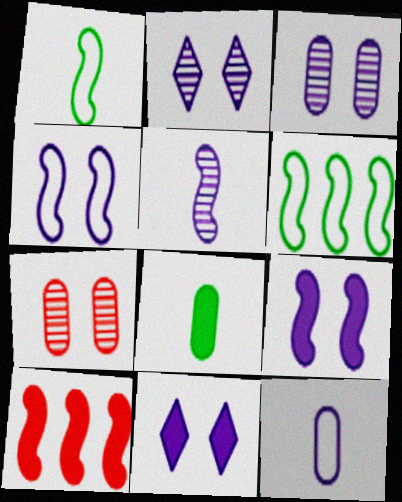[[3, 4, 11], 
[8, 10, 11]]